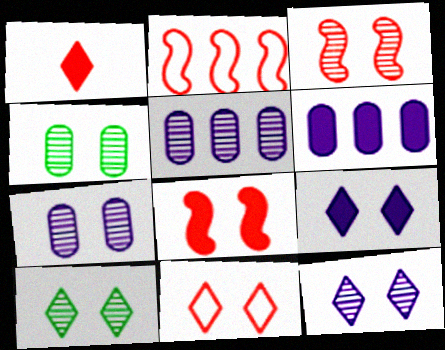[[3, 4, 12], 
[3, 7, 10], 
[9, 10, 11]]